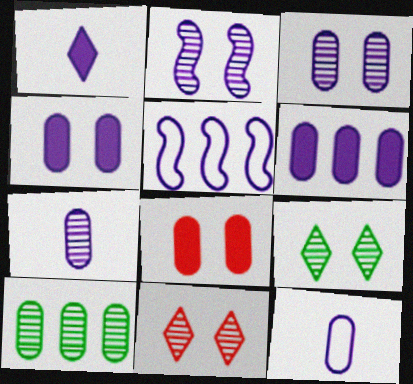[[1, 3, 5], 
[3, 6, 12], 
[8, 10, 12]]